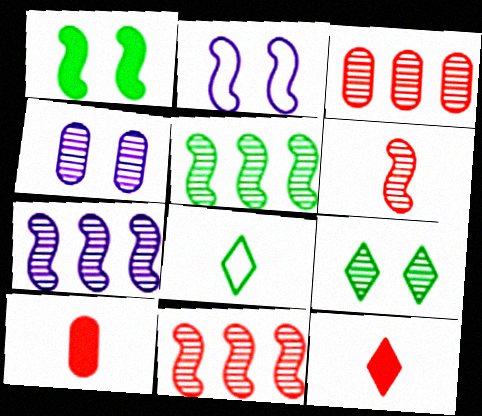[[5, 7, 11]]